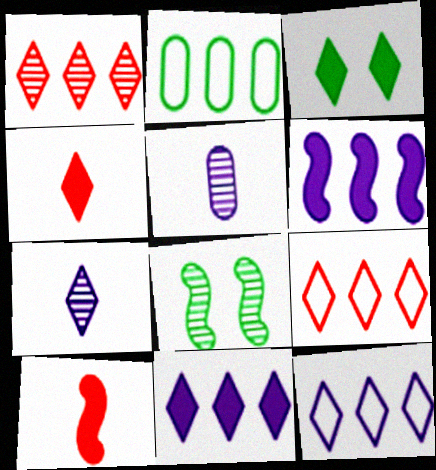[[1, 2, 6], 
[1, 5, 8], 
[3, 4, 11], 
[3, 7, 9]]